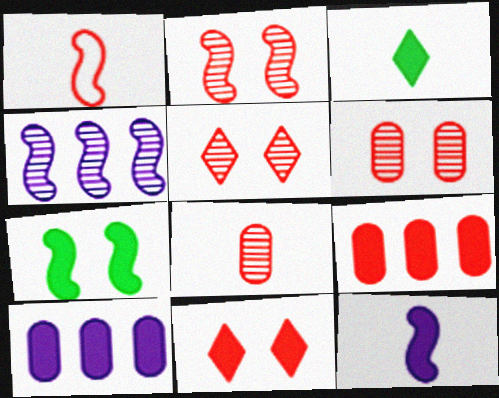[[1, 4, 7], 
[1, 5, 9], 
[2, 5, 6]]